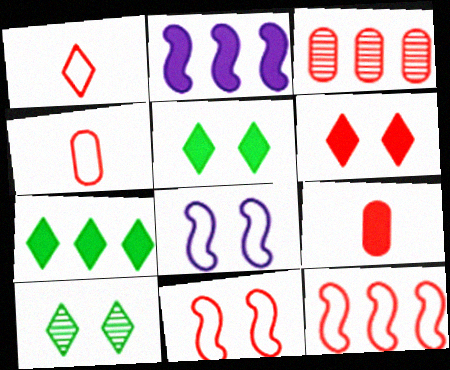[[2, 4, 10], 
[2, 5, 9]]